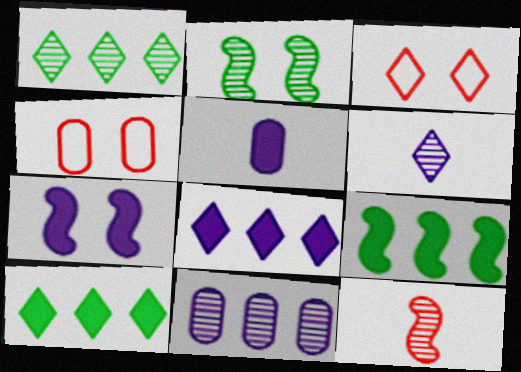[[3, 6, 10], 
[4, 6, 9], 
[5, 7, 8]]